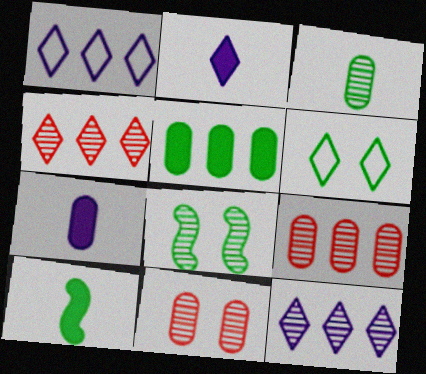[[1, 10, 11], 
[2, 4, 6]]